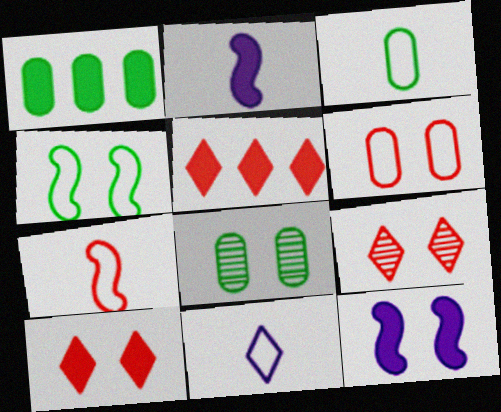[[1, 2, 10], 
[1, 3, 8], 
[3, 7, 11]]